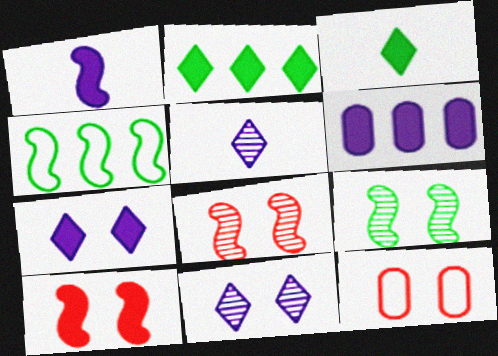[[1, 4, 8], 
[1, 6, 7], 
[3, 6, 10], 
[7, 9, 12]]